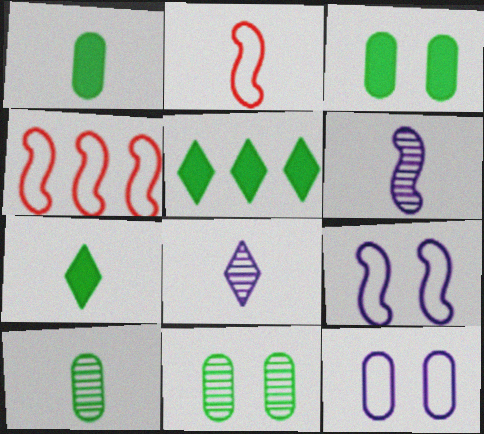[[1, 2, 8], 
[3, 4, 8]]